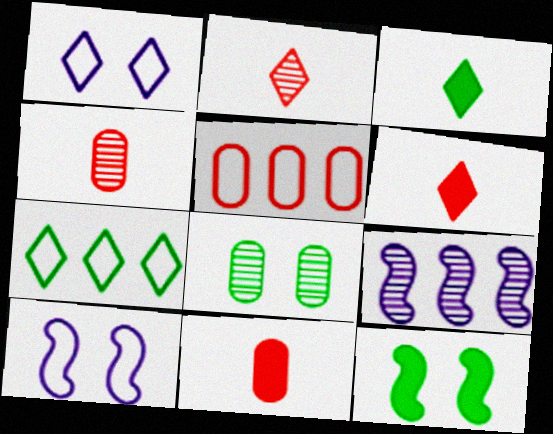[[2, 8, 9]]